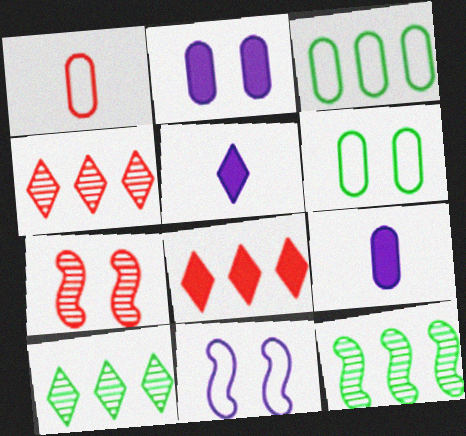[[1, 7, 8], 
[3, 5, 7]]